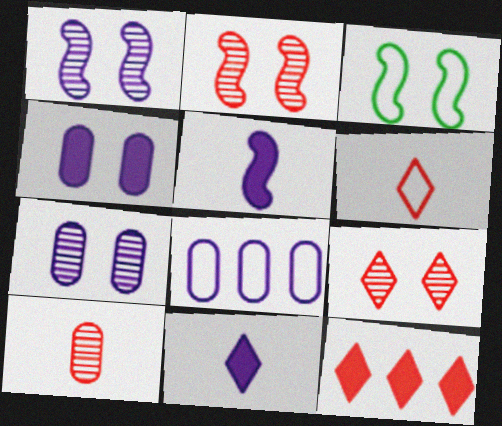[[1, 8, 11], 
[3, 4, 9], 
[3, 6, 8], 
[6, 9, 12]]